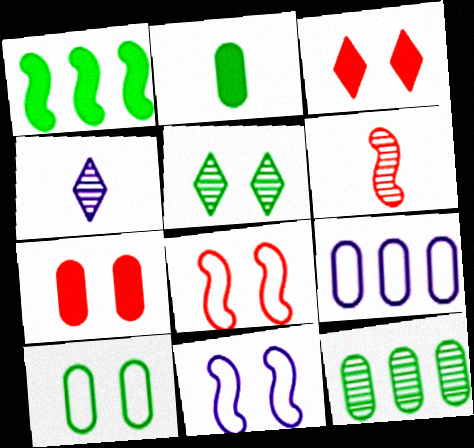[[1, 6, 11], 
[2, 10, 12], 
[5, 7, 11]]